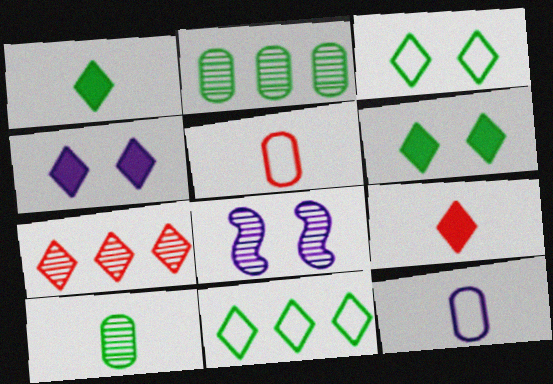[[7, 8, 10]]